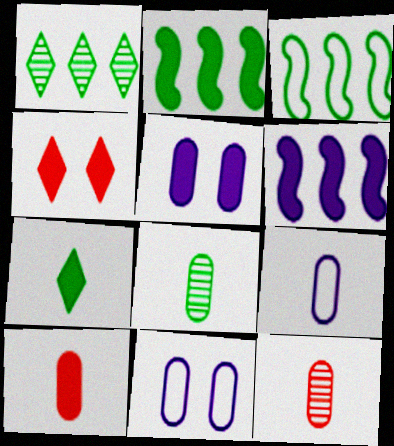[[8, 9, 10]]